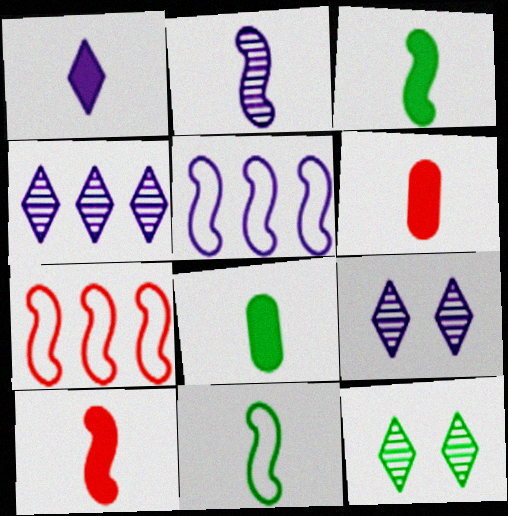[[1, 3, 6], 
[1, 8, 10], 
[2, 10, 11], 
[5, 6, 12], 
[7, 8, 9]]